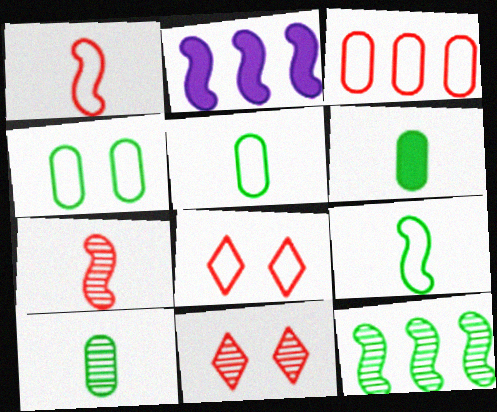[[1, 3, 8], 
[2, 5, 11], 
[2, 8, 10], 
[5, 6, 10]]